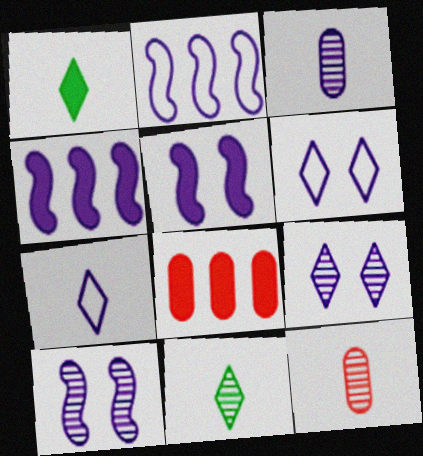[[1, 5, 8], 
[3, 4, 6]]